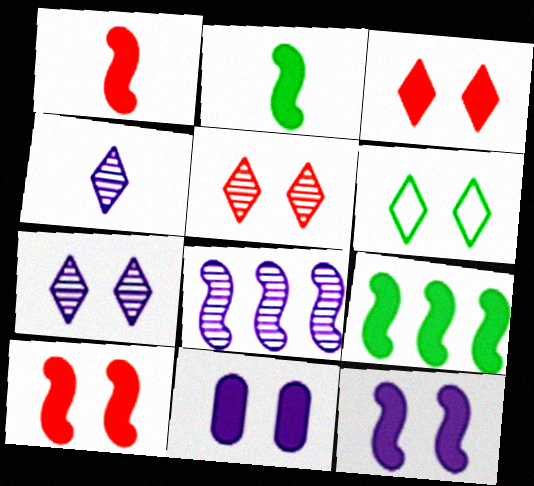[[1, 9, 12], 
[3, 6, 7]]